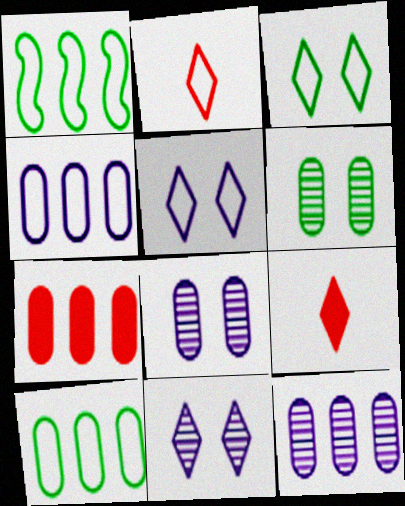[[1, 8, 9], 
[7, 10, 12]]